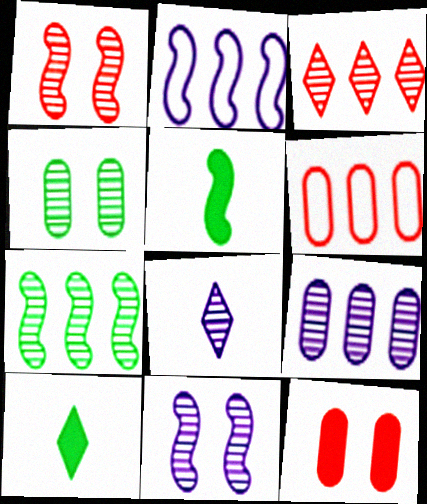[[1, 2, 5], 
[3, 7, 9], 
[6, 10, 11], 
[8, 9, 11]]